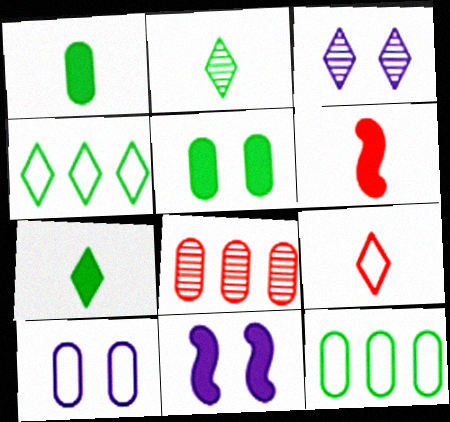[[1, 8, 10], 
[3, 6, 12], 
[3, 10, 11]]